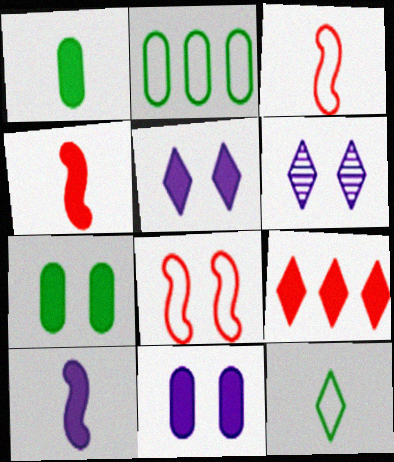[[2, 4, 6], 
[6, 7, 8], 
[6, 9, 12], 
[7, 9, 10]]